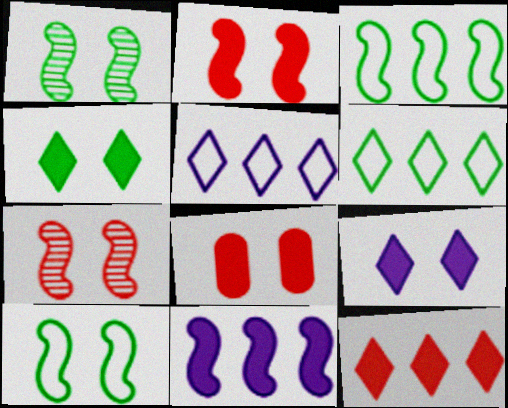[]